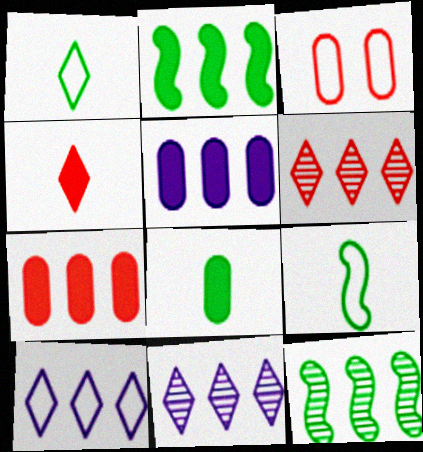[[3, 9, 10], 
[7, 10, 12]]